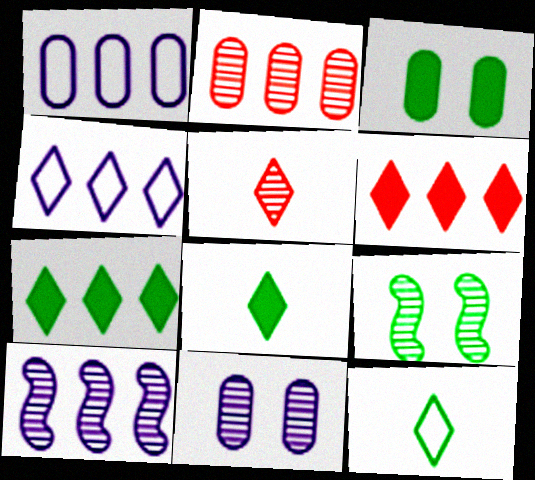[]